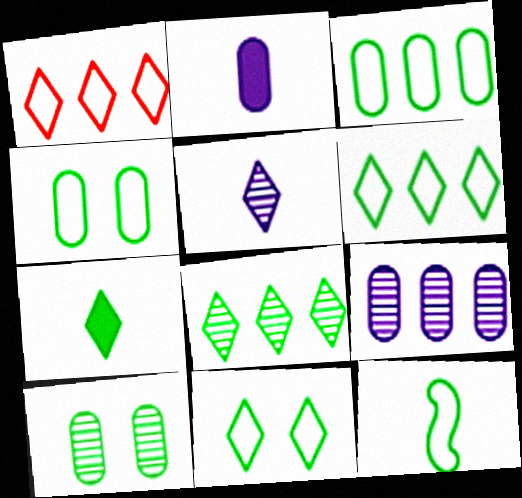[[3, 11, 12], 
[4, 6, 12], 
[7, 8, 11]]